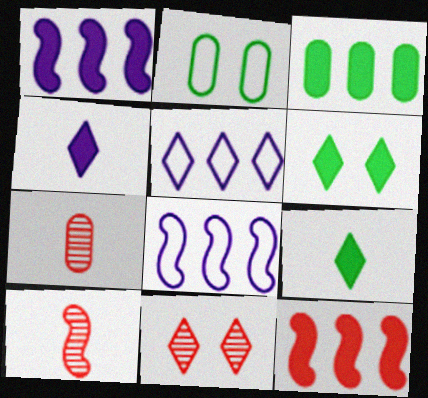[[5, 9, 11], 
[6, 7, 8]]